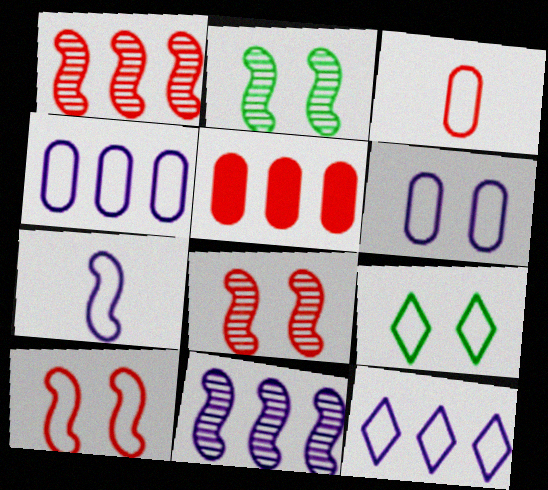[[6, 7, 12], 
[6, 9, 10]]